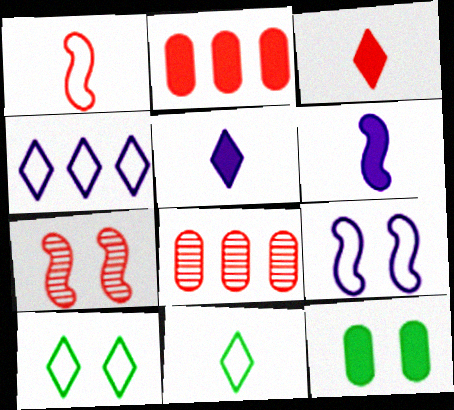[[6, 8, 10]]